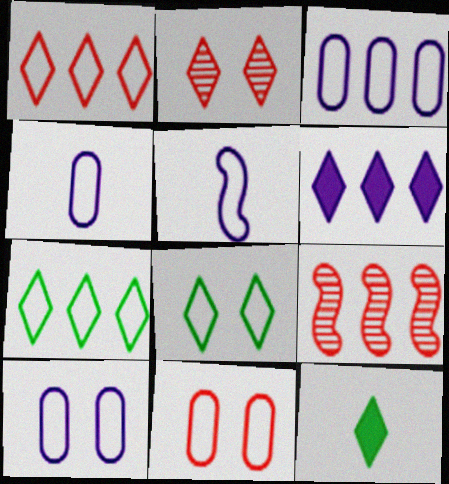[[3, 4, 10], 
[5, 7, 11], 
[9, 10, 12]]